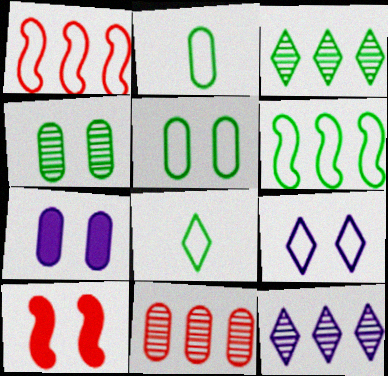[[1, 2, 9], 
[2, 7, 11], 
[2, 10, 12], 
[4, 9, 10], 
[5, 6, 8]]